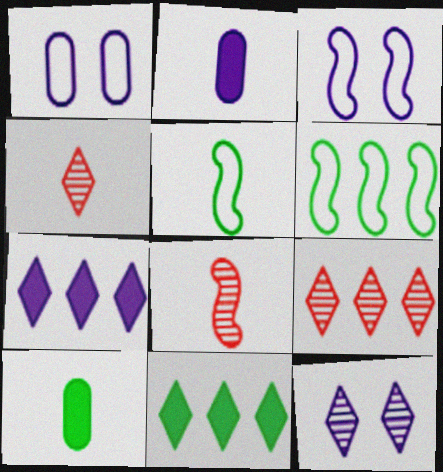[[1, 8, 11], 
[2, 4, 5], 
[3, 9, 10]]